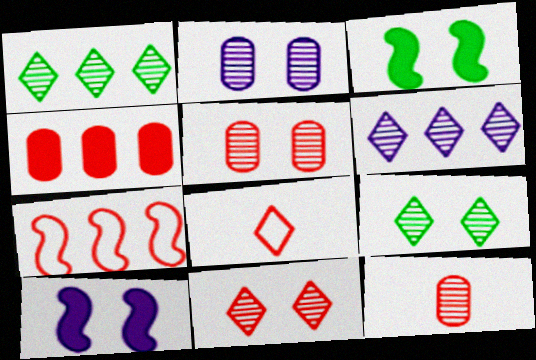[]